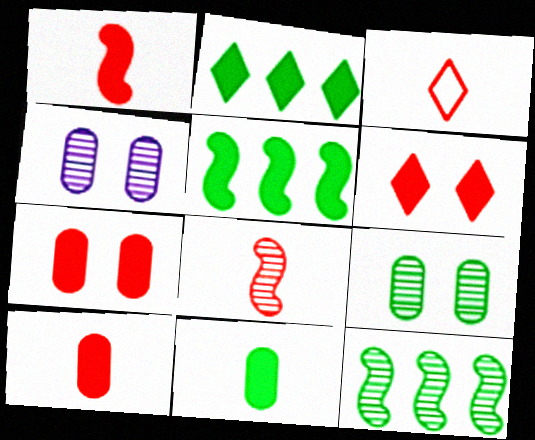[[3, 4, 5], 
[3, 8, 10]]